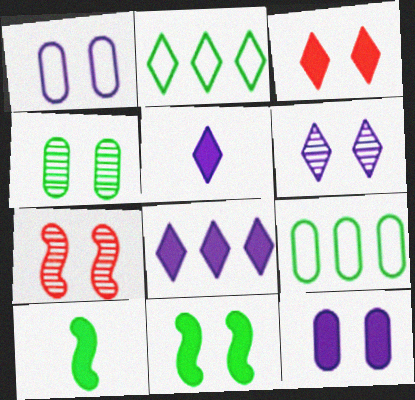[[2, 4, 10], 
[3, 11, 12], 
[4, 6, 7], 
[5, 7, 9]]